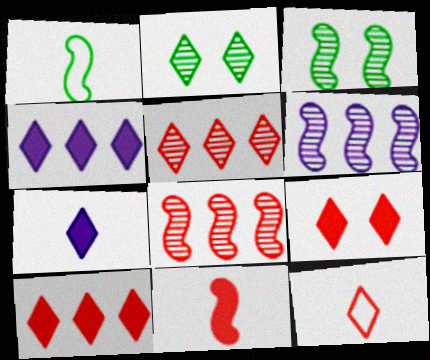[[2, 4, 12], 
[5, 9, 12]]